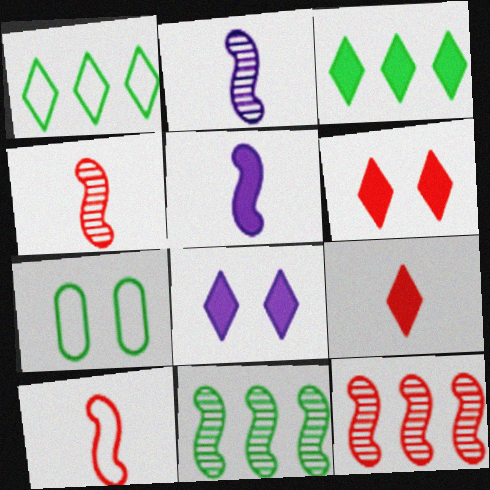[[3, 8, 9]]